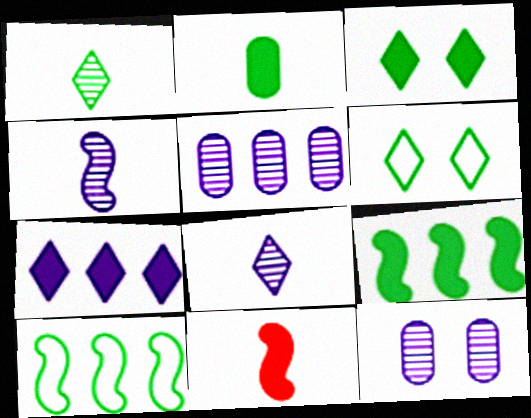[[2, 3, 9], 
[5, 6, 11]]